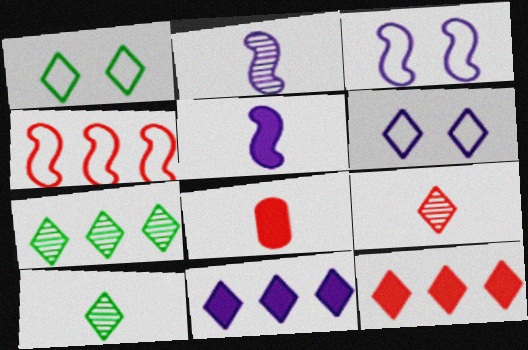[[1, 9, 11], 
[3, 7, 8], 
[6, 10, 12]]